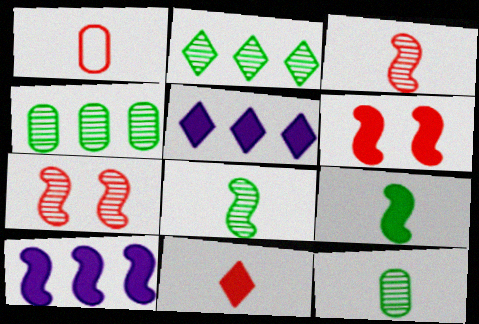[[1, 3, 11], 
[6, 9, 10]]